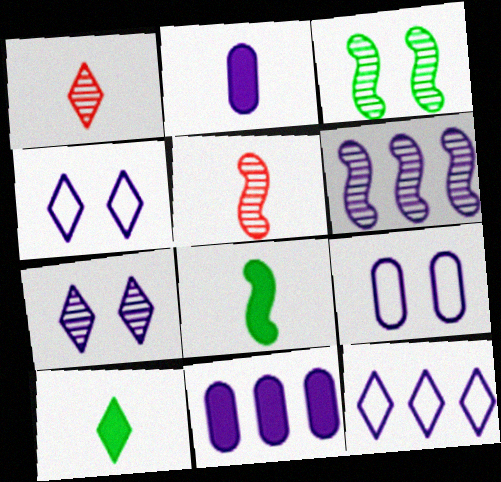[[2, 4, 6], 
[3, 5, 6], 
[6, 11, 12]]